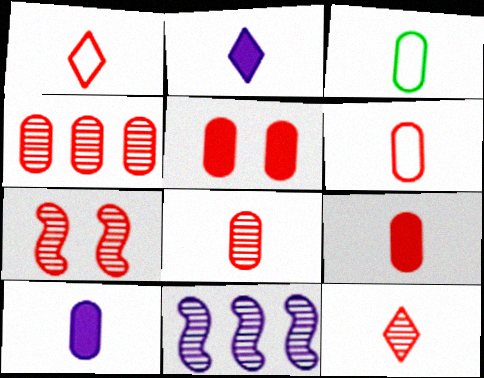[[3, 8, 10], 
[4, 5, 6], 
[4, 7, 12], 
[6, 8, 9]]